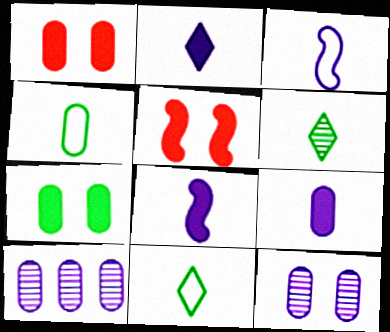[[1, 4, 10], 
[2, 8, 9], 
[5, 10, 11]]